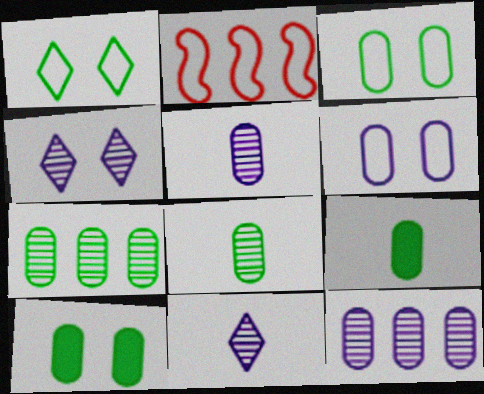[[2, 4, 9], 
[2, 10, 11], 
[3, 7, 9]]